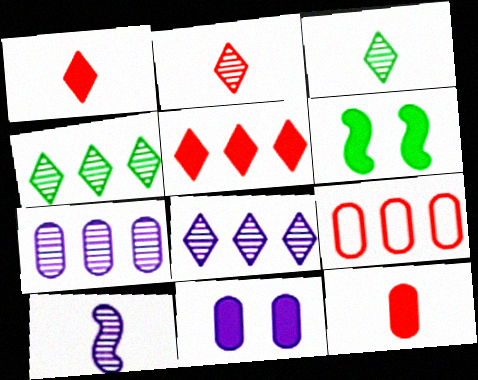[]